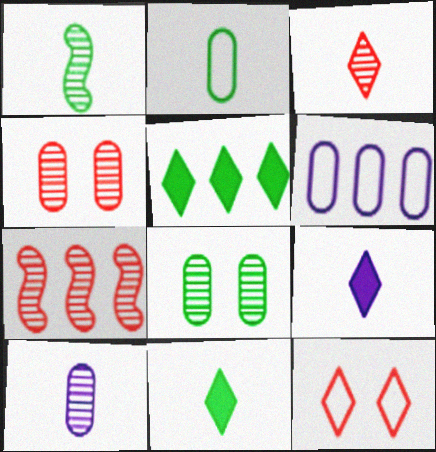[[1, 2, 11], 
[1, 3, 10], 
[3, 4, 7], 
[5, 6, 7]]